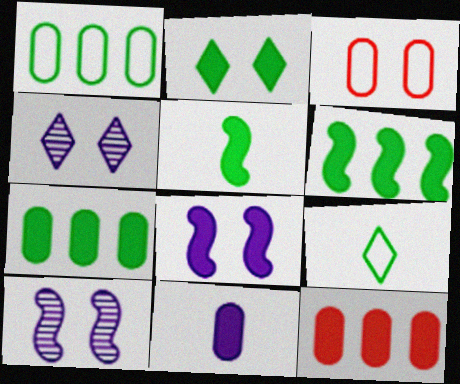[[2, 3, 10], 
[2, 5, 7], 
[9, 10, 12]]